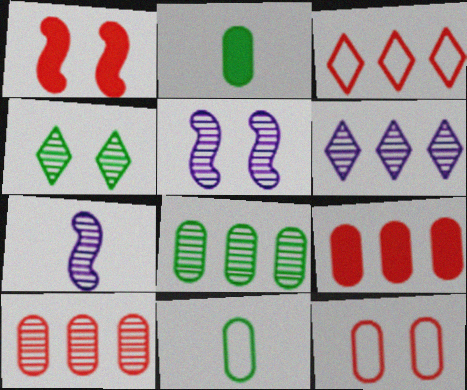[[1, 6, 11], 
[2, 3, 5], 
[4, 7, 10]]